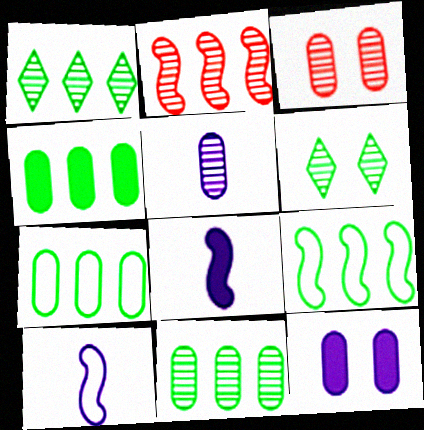[[1, 4, 9], 
[2, 5, 6], 
[3, 5, 11], 
[4, 7, 11]]